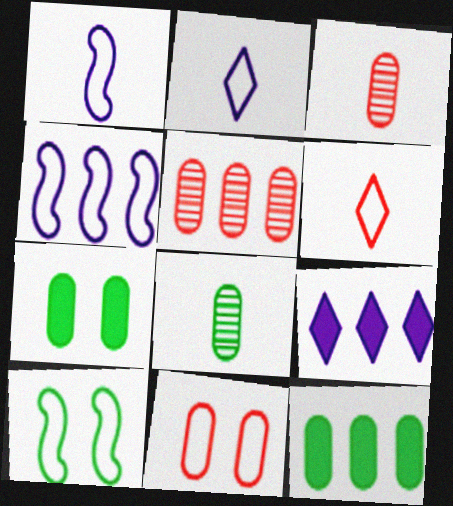[[3, 9, 10]]